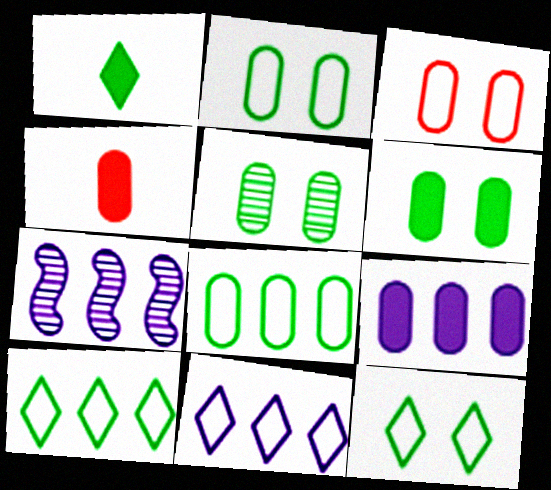[[1, 3, 7], 
[2, 5, 6], 
[4, 6, 9], 
[4, 7, 12], 
[7, 9, 11]]